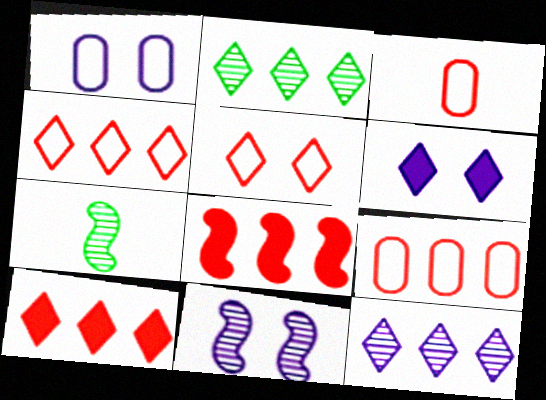[[1, 6, 11], 
[1, 7, 10], 
[6, 7, 9]]